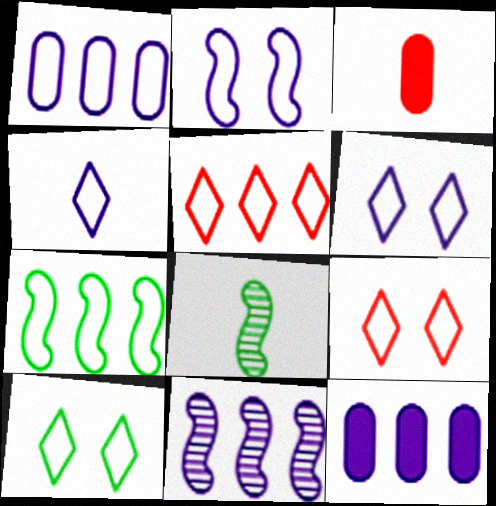[[1, 2, 4], 
[1, 5, 7], 
[3, 4, 8], 
[3, 10, 11], 
[4, 5, 10], 
[6, 9, 10], 
[8, 9, 12]]